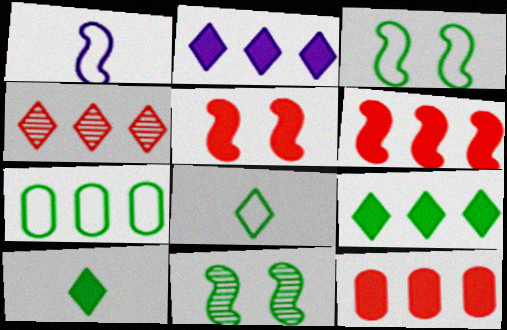[[1, 6, 11], 
[3, 7, 8], 
[7, 10, 11]]